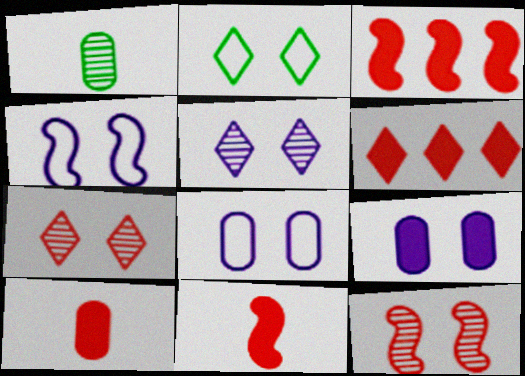[[1, 4, 6], 
[2, 9, 12], 
[4, 5, 9]]